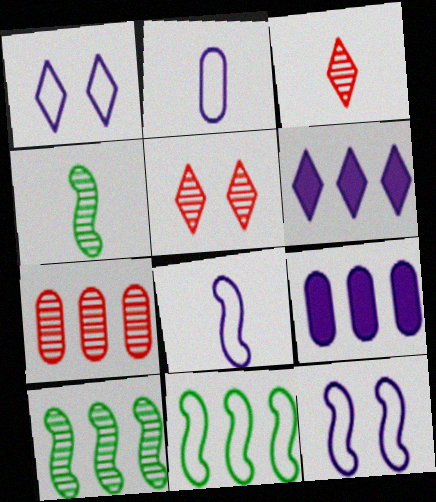[[6, 7, 11]]